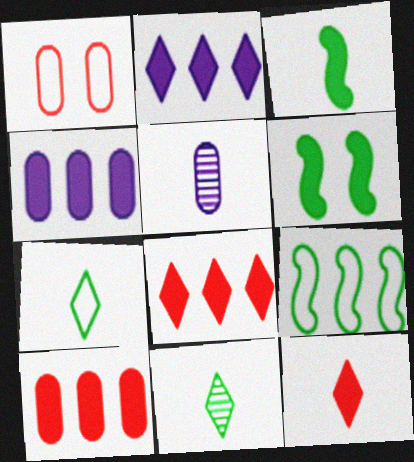[[4, 6, 12]]